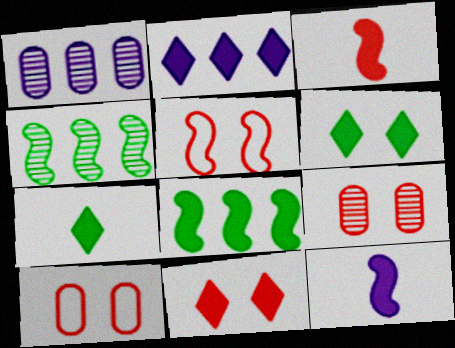[[1, 5, 7], 
[2, 7, 11], 
[4, 5, 12], 
[5, 9, 11]]